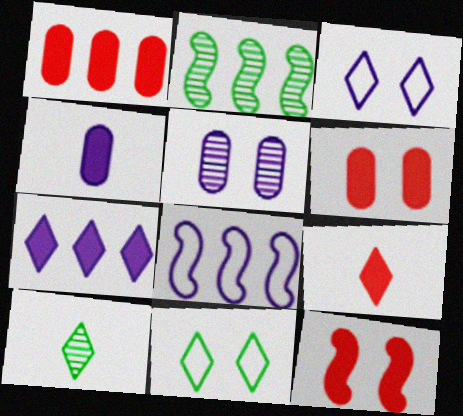[[1, 9, 12], 
[5, 11, 12], 
[6, 8, 10]]